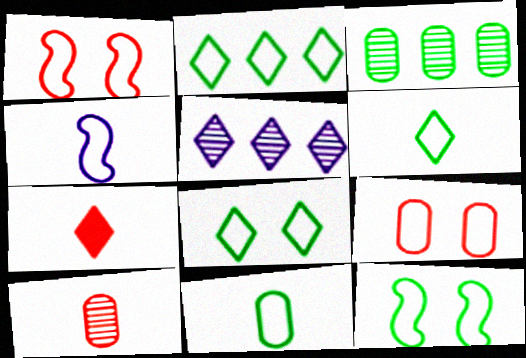[[2, 4, 9], 
[2, 6, 8], 
[2, 11, 12], 
[5, 7, 8]]